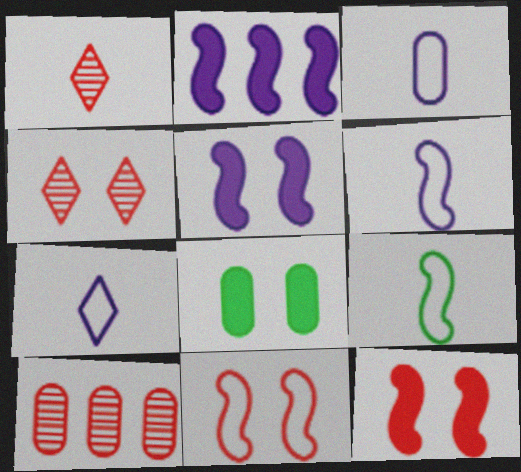[[3, 6, 7], 
[3, 8, 10]]